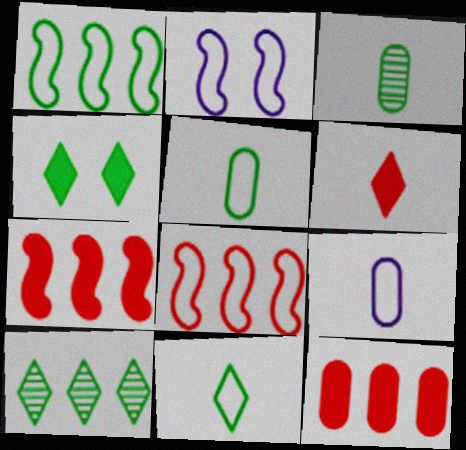[[1, 3, 4], 
[4, 10, 11]]